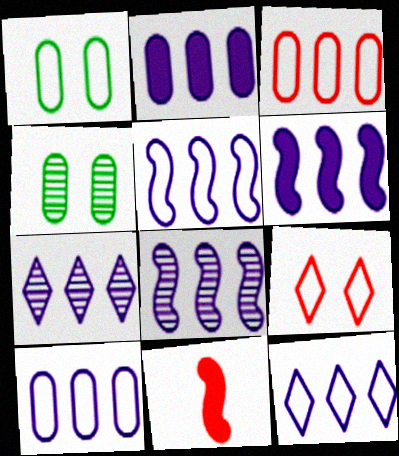[[1, 7, 11], 
[2, 5, 7], 
[2, 8, 12], 
[4, 11, 12], 
[5, 6, 8], 
[5, 10, 12], 
[6, 7, 10]]